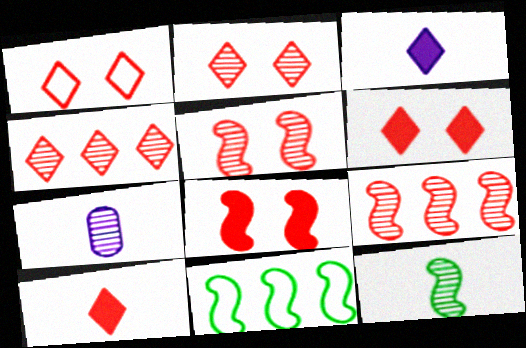[[1, 2, 6], 
[1, 4, 10], 
[6, 7, 11]]